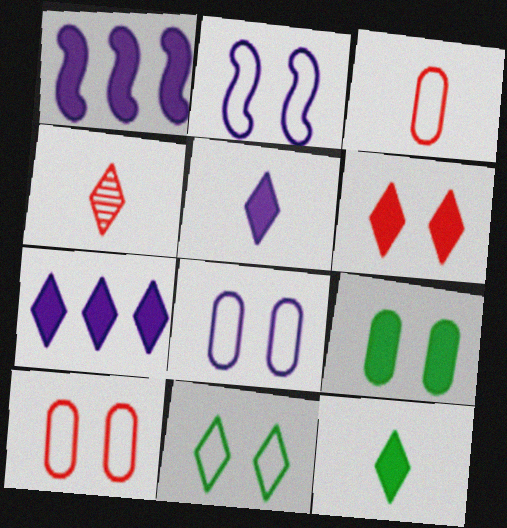[[2, 10, 11], 
[4, 7, 11], 
[6, 7, 12]]